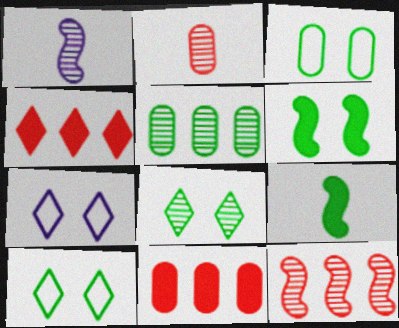[[1, 3, 4], 
[1, 10, 11], 
[3, 6, 8], 
[5, 9, 10]]